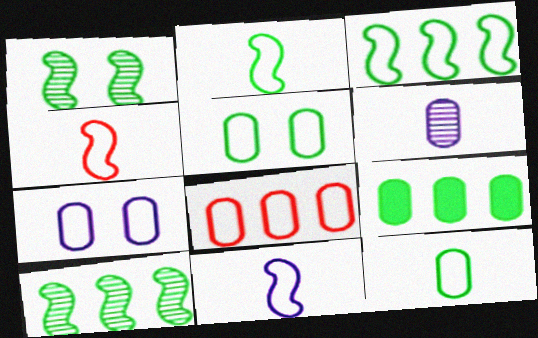[[2, 4, 11], 
[7, 8, 12]]